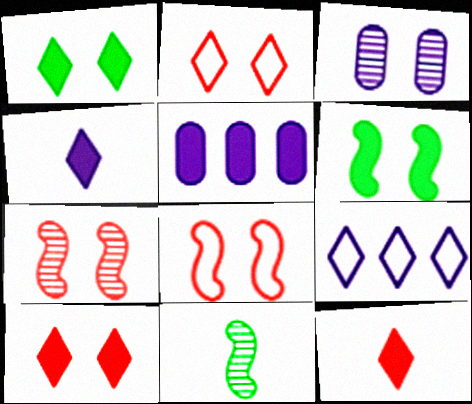[[1, 3, 8], 
[2, 3, 6], 
[2, 5, 11], 
[5, 6, 12]]